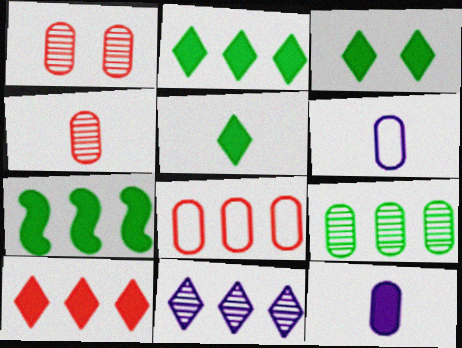[[2, 3, 5], 
[7, 8, 11]]